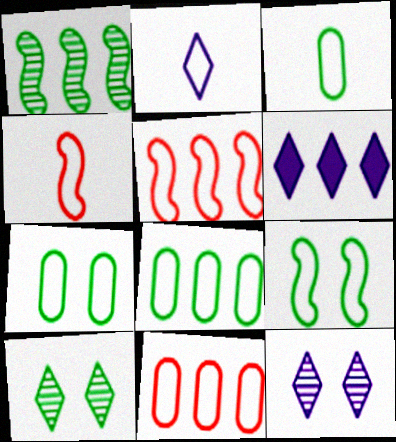[[1, 6, 11], 
[2, 3, 4], 
[2, 5, 7], 
[2, 6, 12], 
[2, 9, 11], 
[3, 7, 8]]